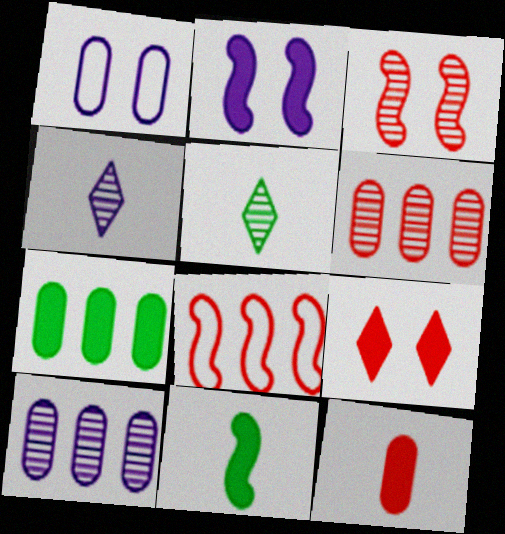[[3, 5, 10]]